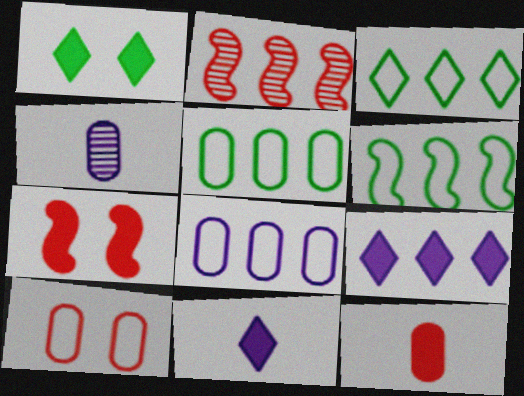[[2, 5, 9], 
[3, 4, 7], 
[3, 5, 6]]